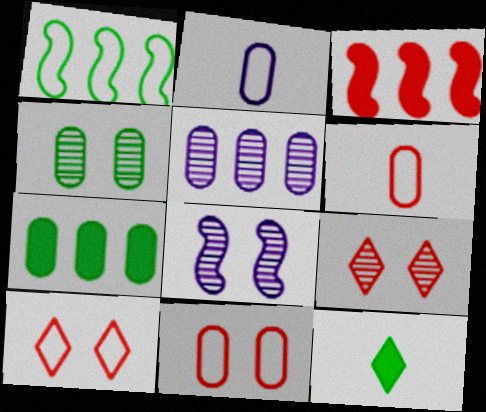[[1, 2, 10], 
[1, 4, 12], 
[3, 6, 9], 
[4, 8, 9]]